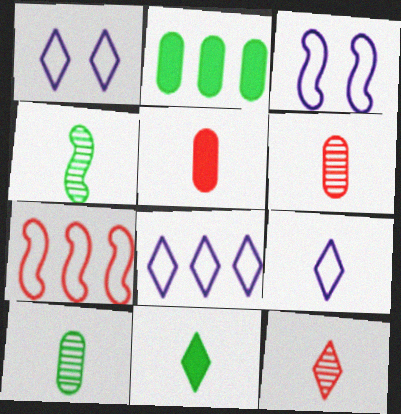[[1, 8, 9], 
[2, 3, 12], 
[4, 5, 9], 
[9, 11, 12]]